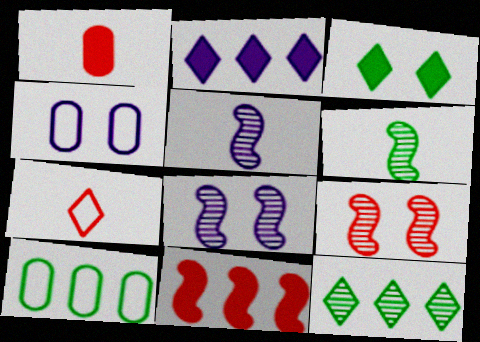[[2, 4, 5], 
[3, 4, 9], 
[3, 6, 10]]